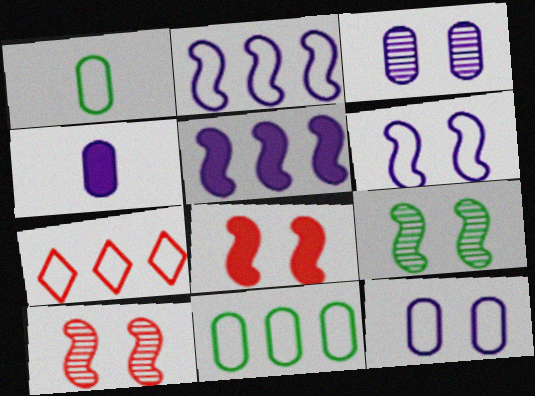[[1, 6, 7], 
[2, 7, 11], 
[4, 7, 9], 
[6, 8, 9]]